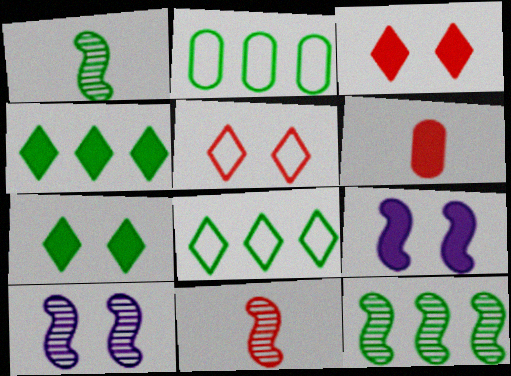[[1, 2, 7], 
[2, 4, 12], 
[4, 6, 9], 
[6, 8, 10], 
[10, 11, 12]]